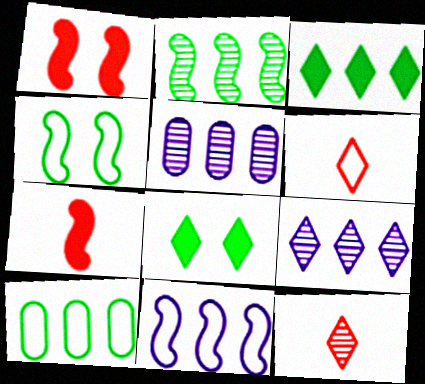[[2, 3, 10], 
[6, 8, 9]]